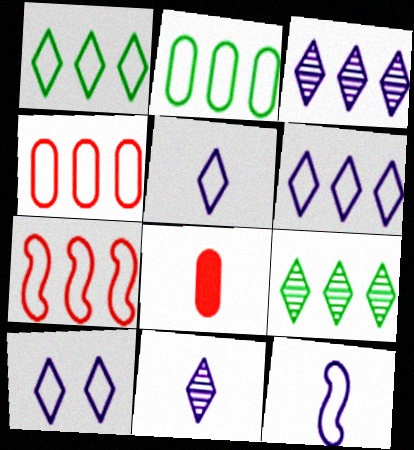[[2, 6, 7], 
[5, 6, 10]]